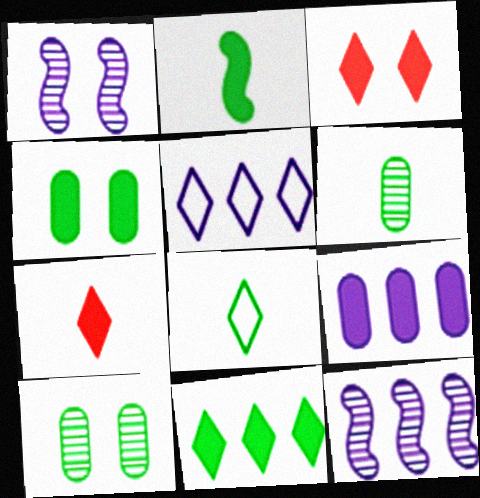[[2, 3, 9], 
[2, 4, 11], 
[2, 6, 8], 
[5, 9, 12]]